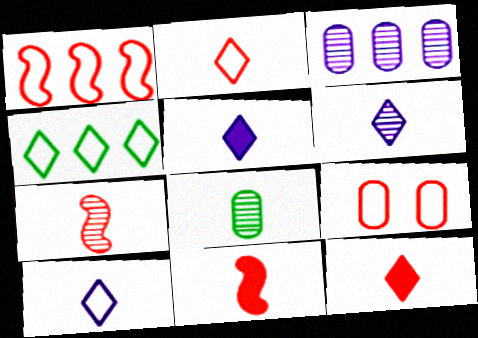[[1, 2, 9], 
[5, 6, 10], 
[6, 7, 8], 
[8, 10, 11]]